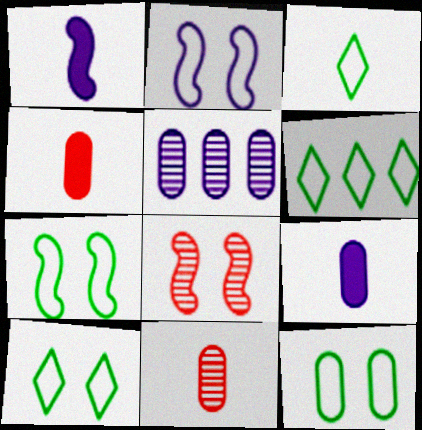[[1, 3, 11], 
[3, 6, 10], 
[4, 5, 12], 
[6, 8, 9], 
[7, 10, 12]]